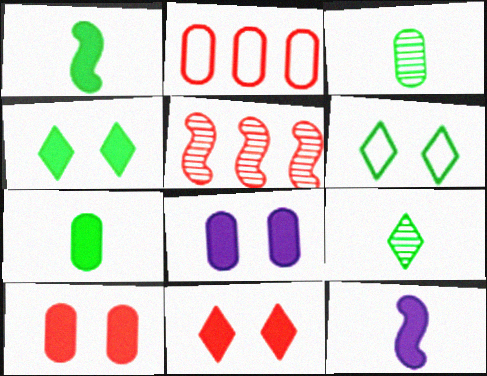[[2, 3, 8]]